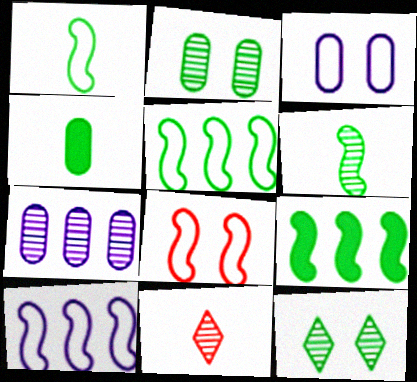[[1, 8, 10], 
[3, 9, 11], 
[4, 5, 12]]